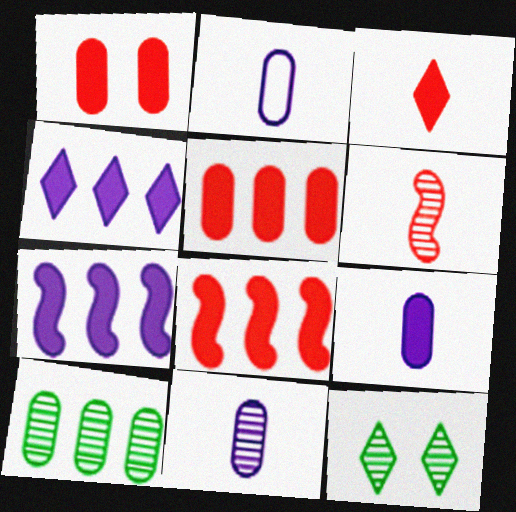[[1, 2, 10], 
[1, 3, 8], 
[2, 8, 12], 
[2, 9, 11]]